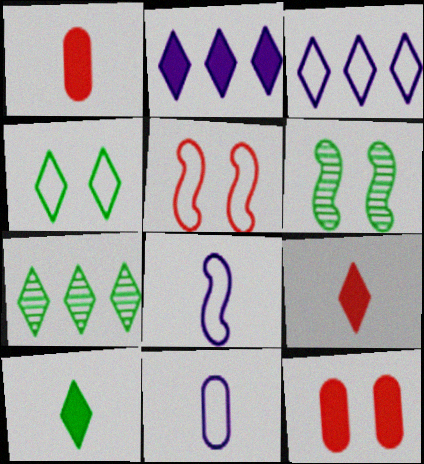[[1, 3, 6], 
[4, 7, 10], 
[7, 8, 12]]